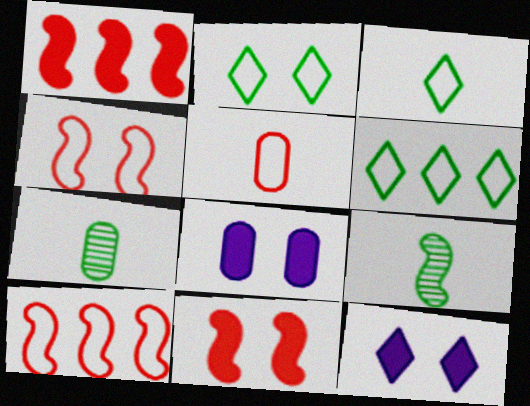[[2, 3, 6], 
[7, 10, 12]]